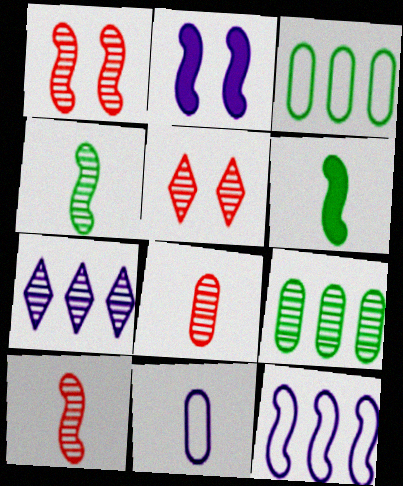[[1, 6, 12], 
[2, 7, 11]]